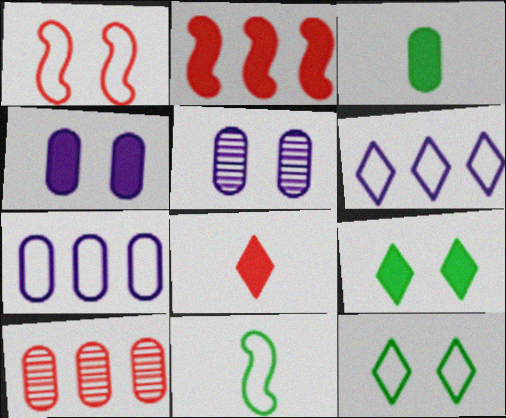[[1, 5, 9], 
[1, 8, 10]]